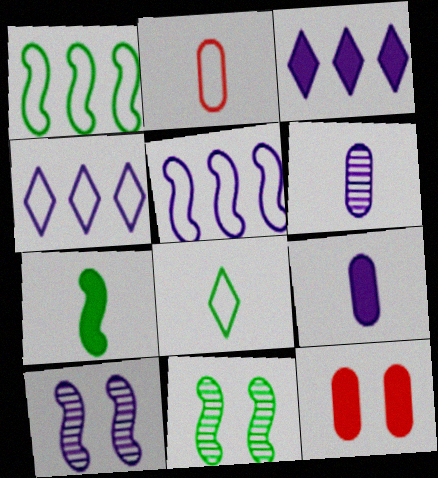[[1, 7, 11], 
[2, 3, 11], 
[3, 7, 12], 
[4, 9, 10]]